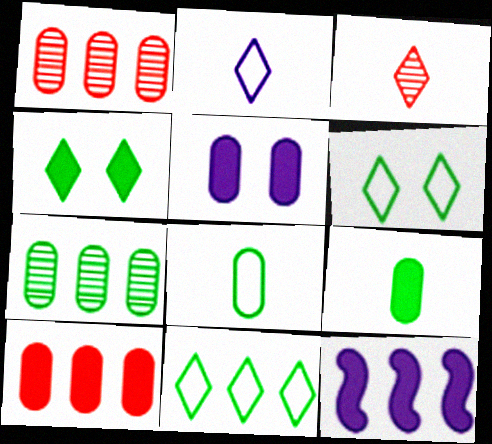[[1, 5, 8], 
[1, 11, 12], 
[5, 9, 10]]